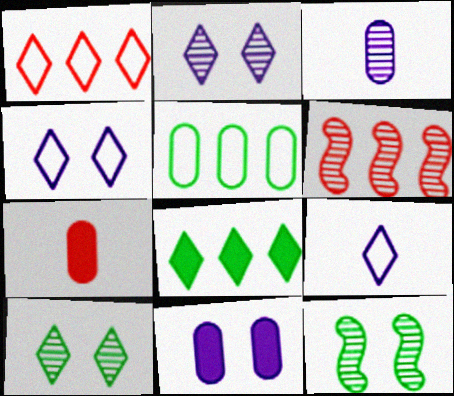[[3, 6, 10]]